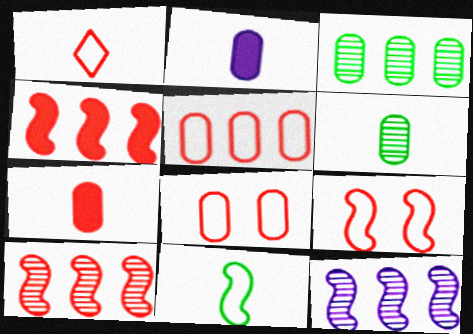[[1, 5, 9], 
[2, 3, 8]]